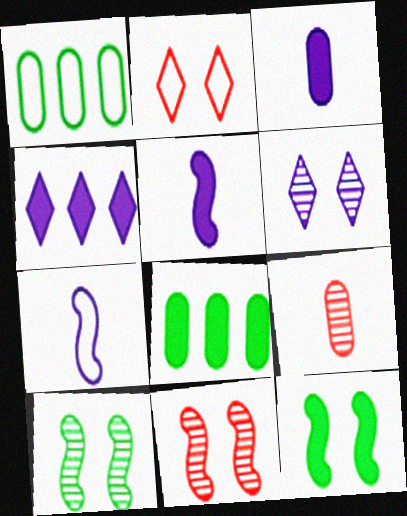[[1, 2, 7]]